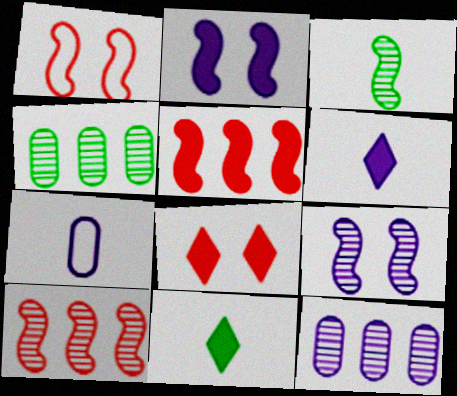[[1, 4, 6], 
[1, 11, 12], 
[3, 9, 10]]